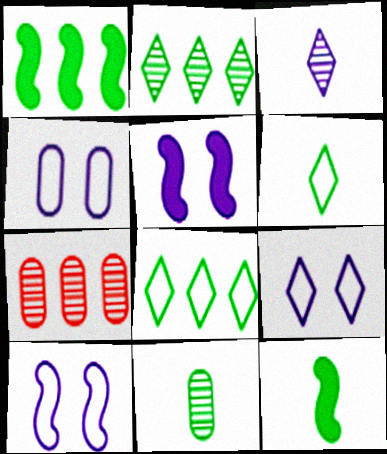[[4, 9, 10], 
[5, 6, 7], 
[6, 11, 12], 
[7, 9, 12]]